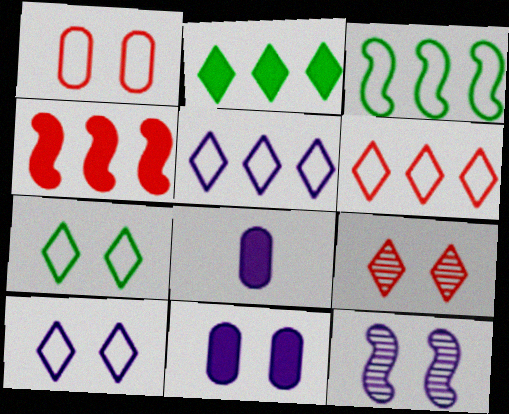[[3, 8, 9], 
[5, 8, 12], 
[10, 11, 12]]